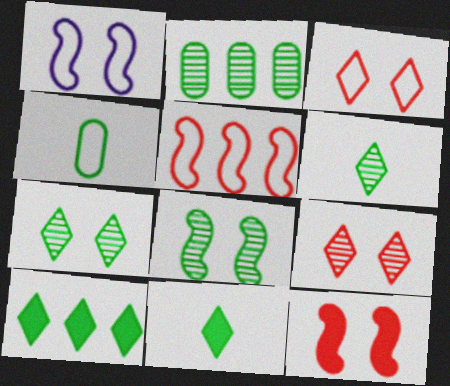[[1, 8, 12], 
[2, 6, 8], 
[4, 8, 10]]